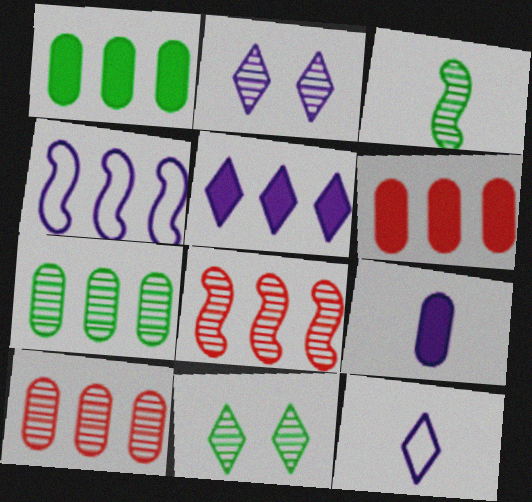[[2, 3, 10], 
[2, 4, 9], 
[2, 5, 12], 
[3, 7, 11]]